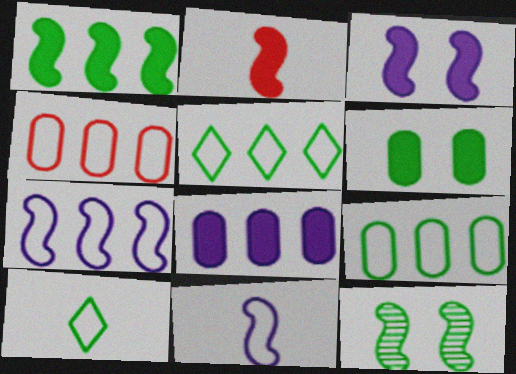[[1, 2, 3], 
[2, 7, 12], 
[4, 5, 7]]